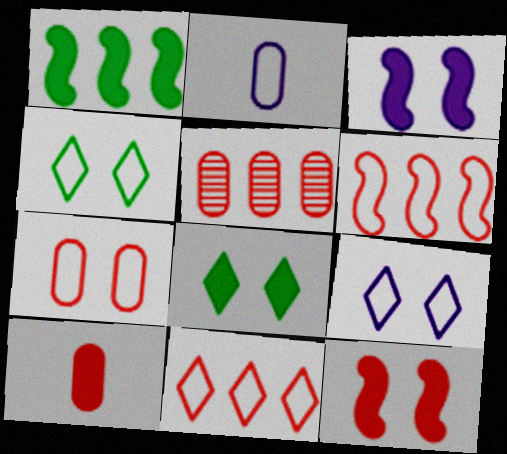[[2, 4, 6], 
[5, 7, 10]]